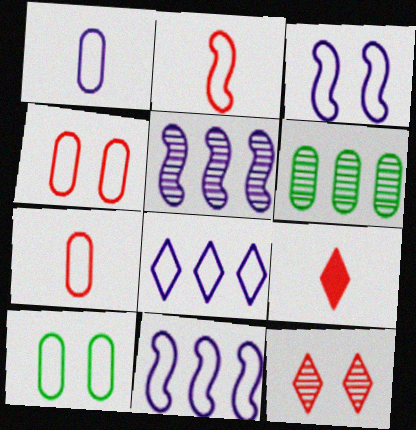[[1, 3, 8], 
[2, 8, 10], 
[3, 6, 9], 
[5, 9, 10]]